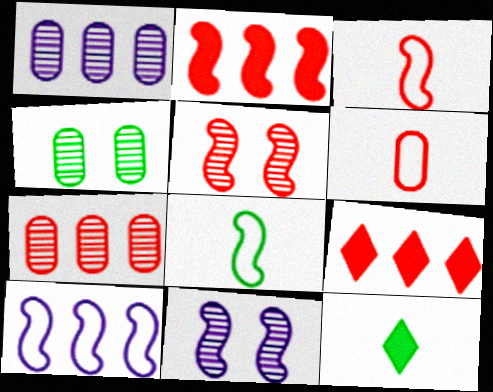[[2, 3, 5], 
[2, 8, 11], 
[5, 6, 9]]